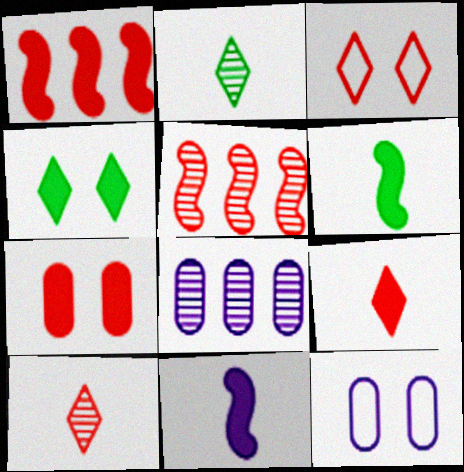[[1, 2, 12], 
[1, 7, 9], 
[3, 6, 8]]